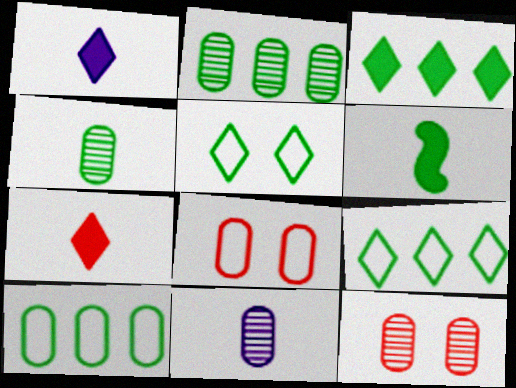[[2, 5, 6], 
[2, 11, 12]]